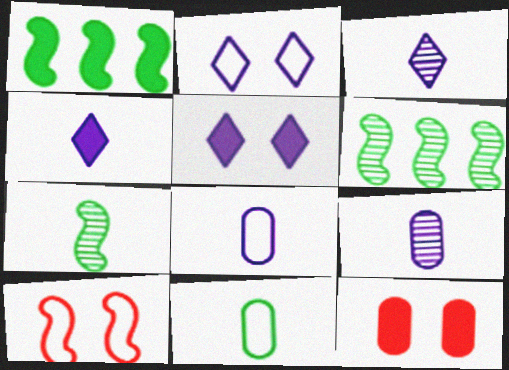[[1, 4, 12]]